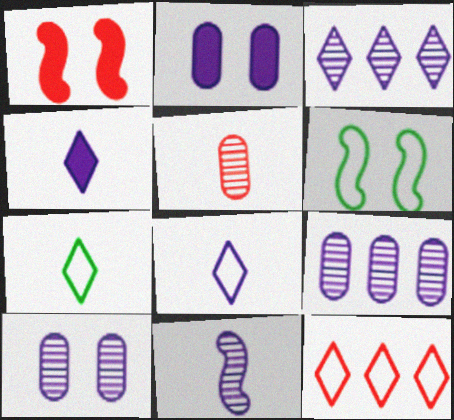[[1, 5, 12], 
[1, 7, 9], 
[3, 10, 11]]